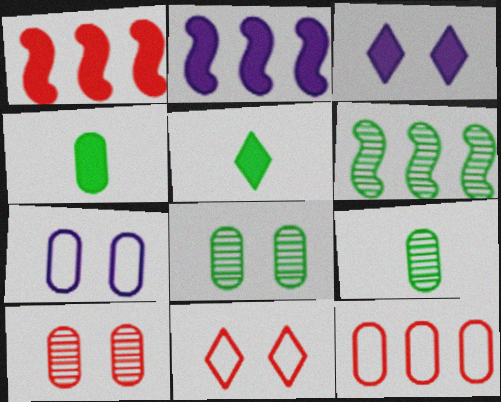[[1, 3, 4], 
[2, 9, 11]]